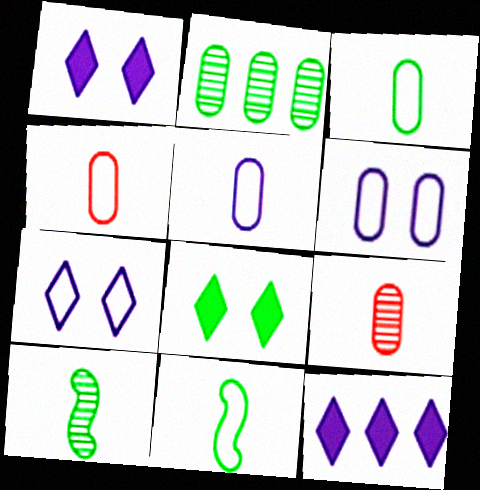[[2, 8, 11], 
[3, 4, 5]]